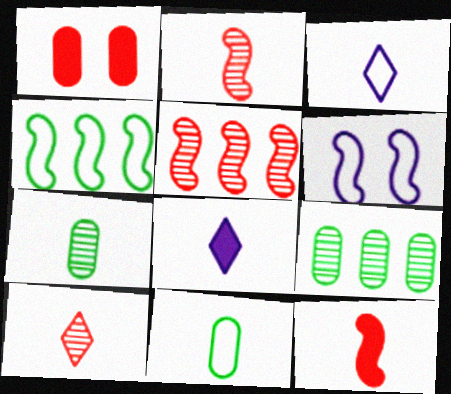[[2, 8, 11], 
[3, 7, 12]]